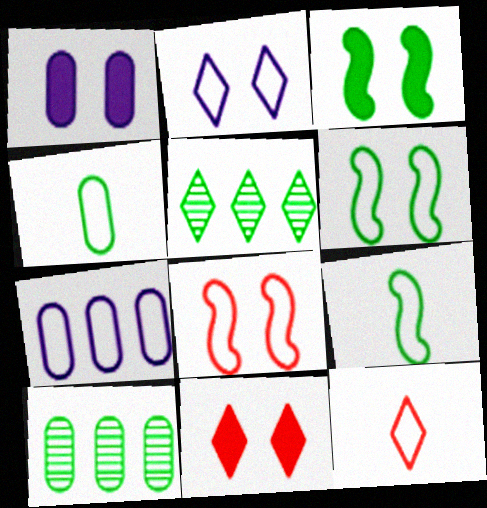[[1, 3, 11], 
[3, 4, 5], 
[6, 7, 12]]